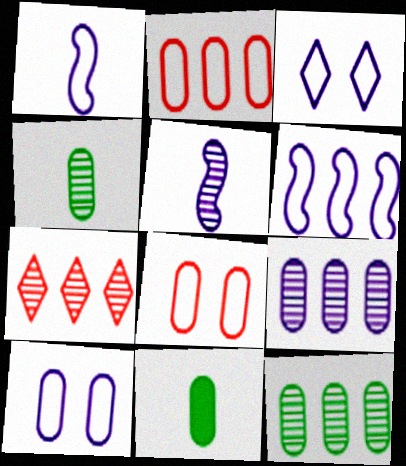[[8, 9, 11]]